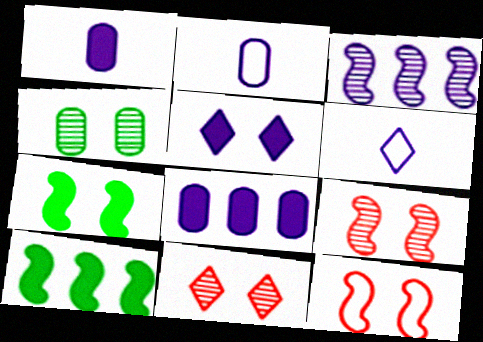[[2, 3, 5], 
[2, 10, 11], 
[4, 5, 12]]